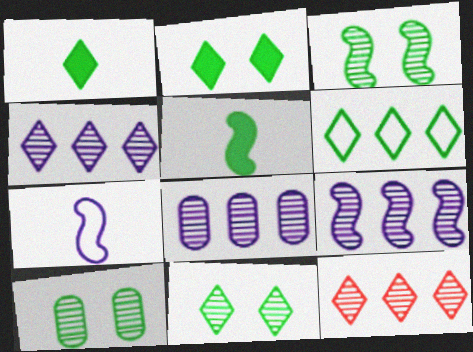[[1, 6, 11], 
[3, 10, 11], 
[4, 8, 9], 
[5, 6, 10]]